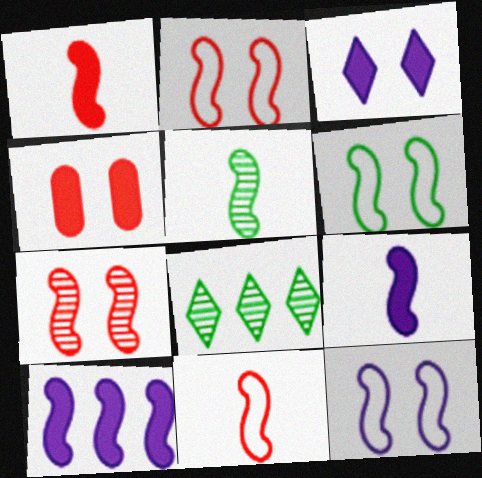[[2, 5, 10], 
[2, 6, 12], 
[5, 9, 11]]